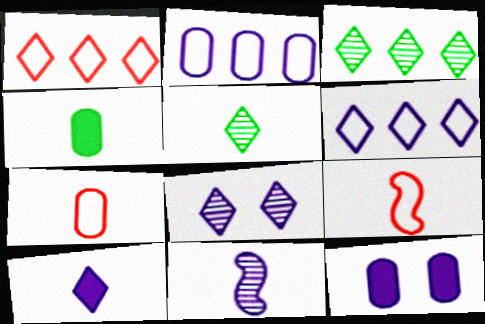[[3, 9, 12], 
[6, 8, 10], 
[6, 11, 12]]